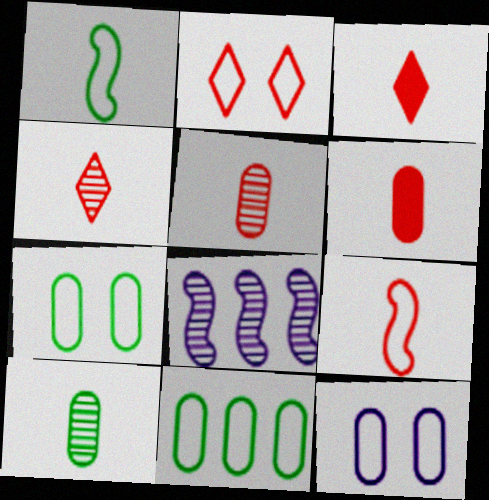[[3, 5, 9], 
[3, 7, 8], 
[4, 6, 9]]